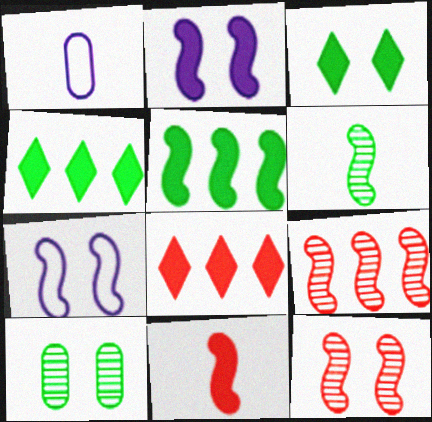[[1, 3, 9], 
[1, 4, 12], 
[2, 5, 11]]